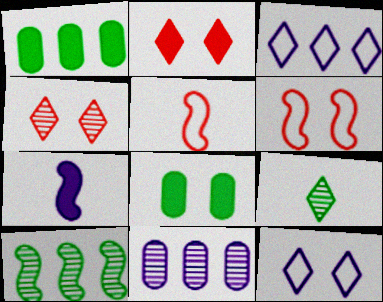[[1, 2, 7], 
[2, 3, 9], 
[6, 7, 10], 
[7, 11, 12]]